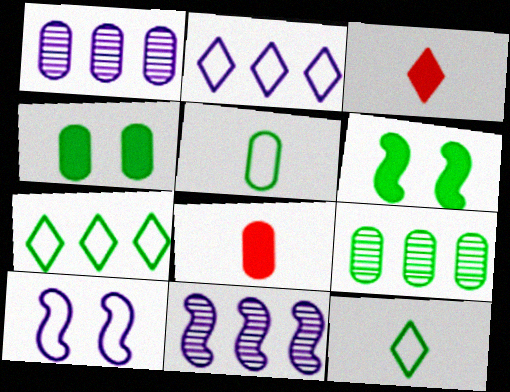[[3, 9, 10], 
[4, 5, 9], 
[6, 9, 12]]